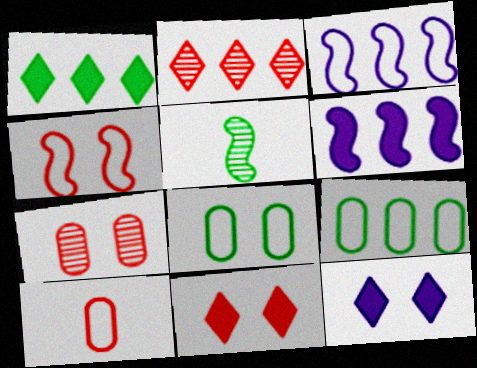[[1, 5, 8], 
[2, 6, 9], 
[4, 5, 6], 
[4, 7, 11]]